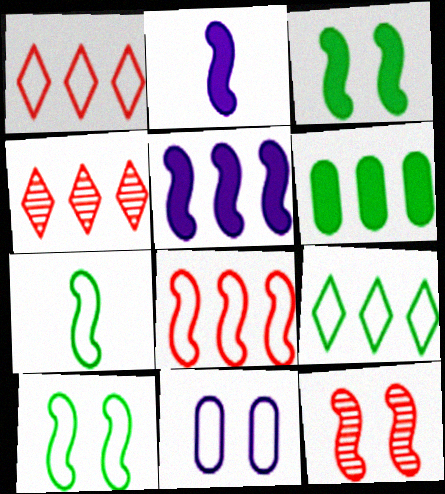[[1, 7, 11], 
[5, 7, 12]]